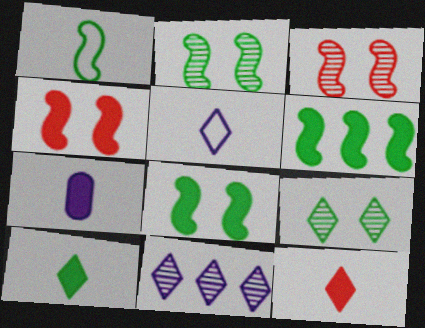[[1, 2, 6]]